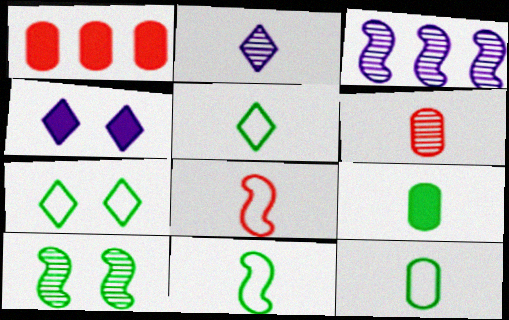[[2, 8, 9], 
[5, 11, 12]]